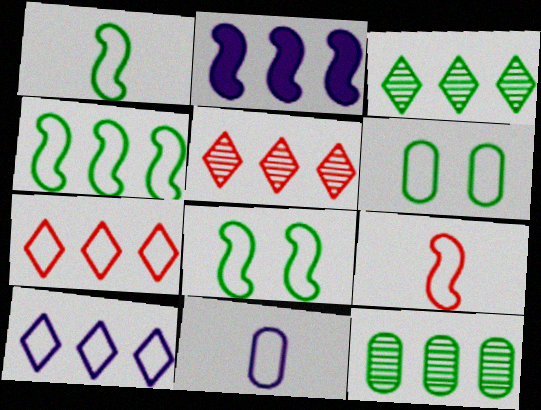[[1, 4, 8], 
[2, 7, 12], 
[6, 9, 10], 
[7, 8, 11]]